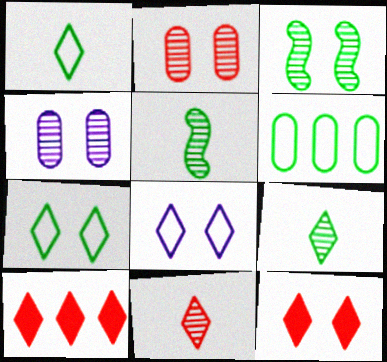[[8, 9, 10]]